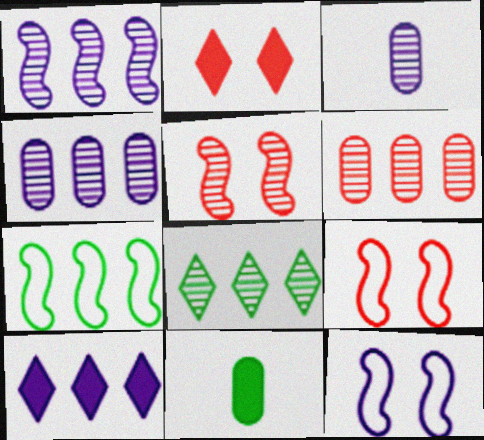[[1, 6, 8], 
[2, 3, 7], 
[3, 5, 8], 
[3, 10, 12], 
[6, 7, 10]]